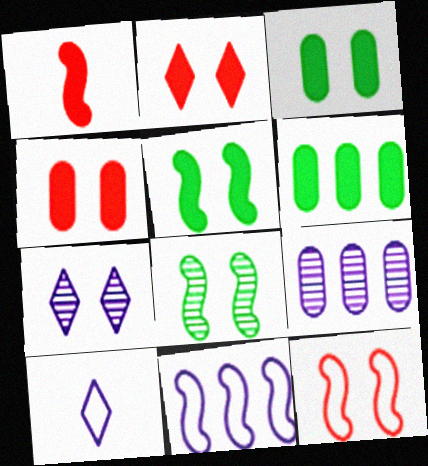[[1, 8, 11], 
[3, 7, 12]]